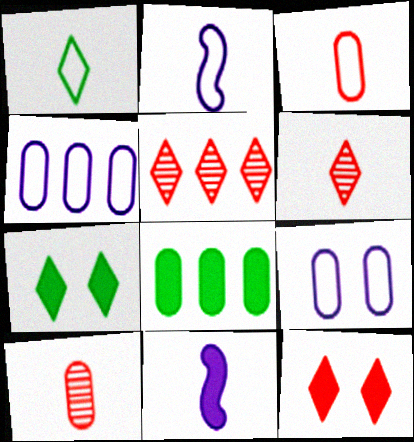[[1, 2, 3], 
[1, 10, 11], 
[8, 9, 10], 
[8, 11, 12]]